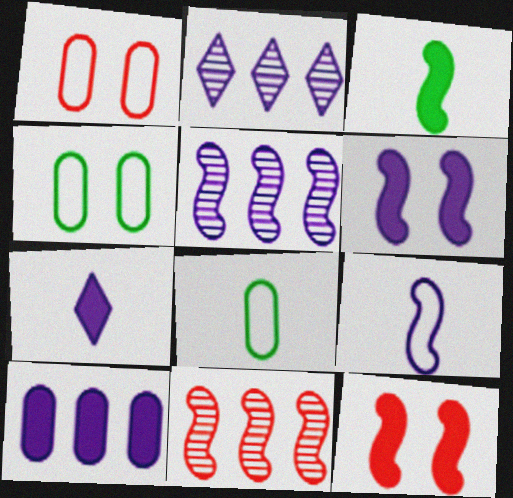[[1, 2, 3], 
[2, 8, 12], 
[4, 7, 11], 
[5, 6, 9], 
[6, 7, 10]]